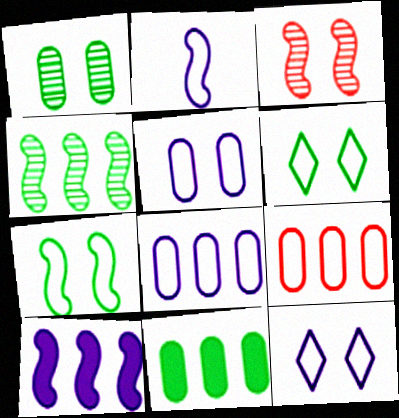[[2, 6, 9], 
[2, 8, 12]]